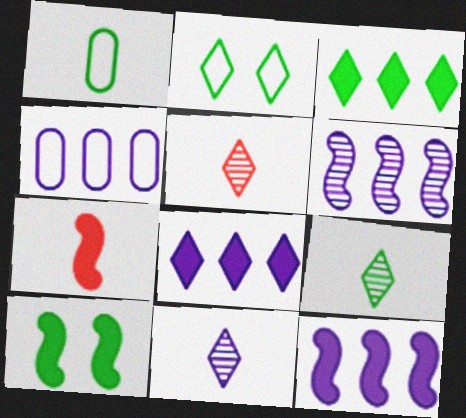[[1, 7, 11], 
[2, 3, 9], 
[2, 5, 8], 
[4, 5, 10], 
[4, 6, 8], 
[5, 9, 11], 
[7, 10, 12]]